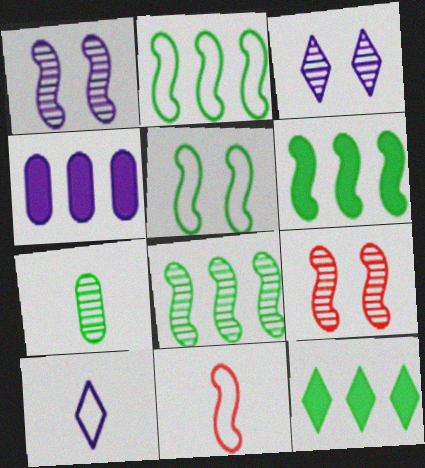[[1, 4, 10], 
[1, 6, 11], 
[2, 6, 8], 
[5, 7, 12]]